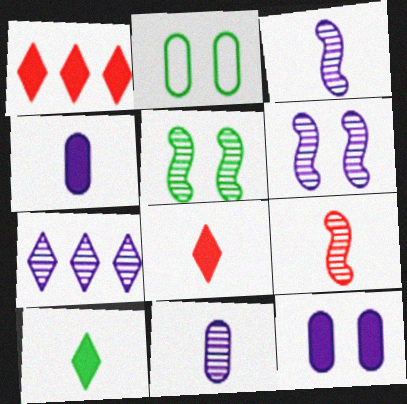[[1, 2, 3], 
[6, 7, 11]]